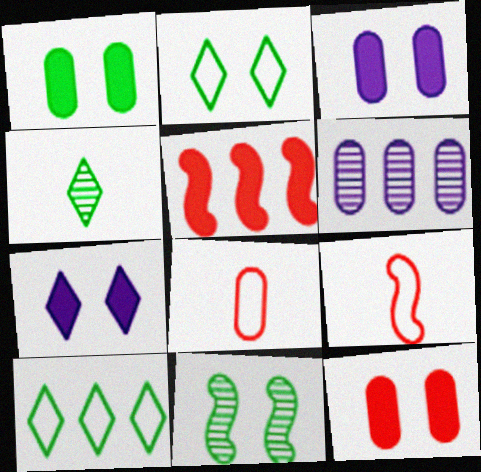[[1, 2, 11], 
[1, 3, 12], 
[1, 6, 8], 
[5, 6, 10]]